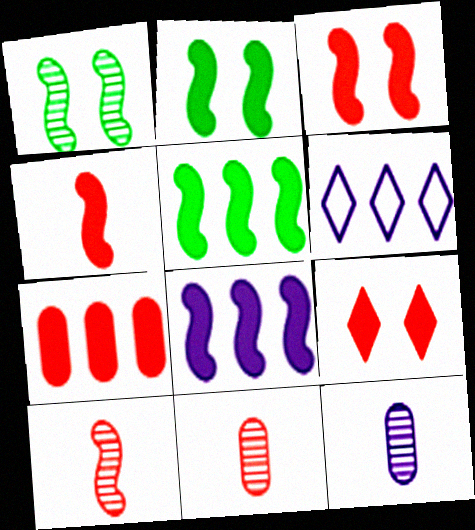[[2, 4, 8], 
[2, 6, 11], 
[4, 7, 9]]